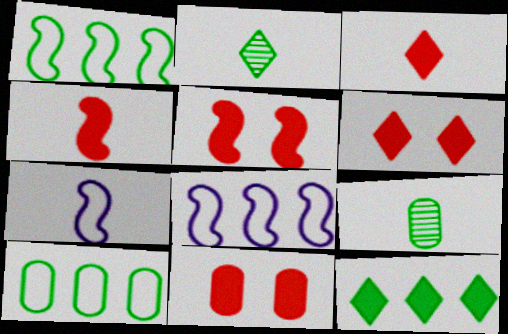[[2, 8, 11], 
[3, 7, 9], 
[5, 6, 11], 
[6, 8, 9]]